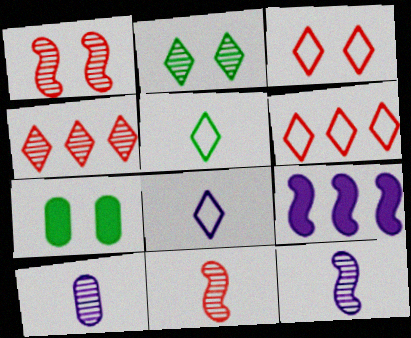[[6, 7, 12]]